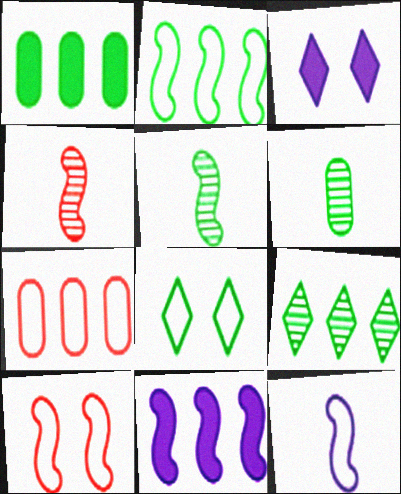[[1, 2, 9], 
[1, 5, 8], 
[2, 10, 12], 
[3, 5, 7], 
[5, 10, 11], 
[7, 8, 12], 
[7, 9, 11]]